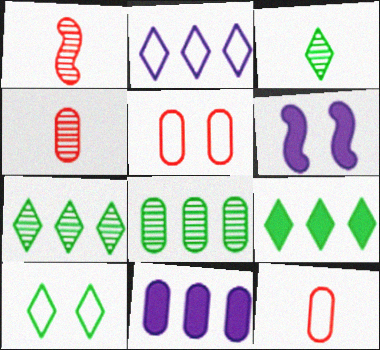[[1, 10, 11], 
[3, 9, 10], 
[6, 7, 12]]